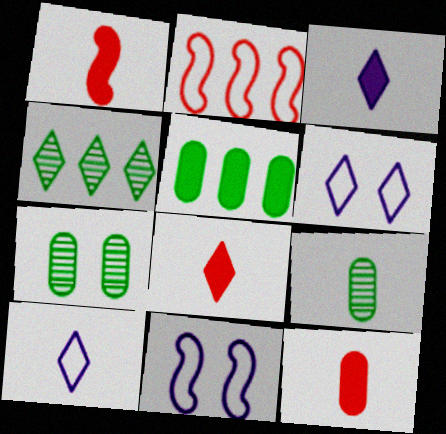[[1, 8, 12], 
[1, 9, 10], 
[2, 3, 7], 
[4, 6, 8], 
[4, 11, 12]]